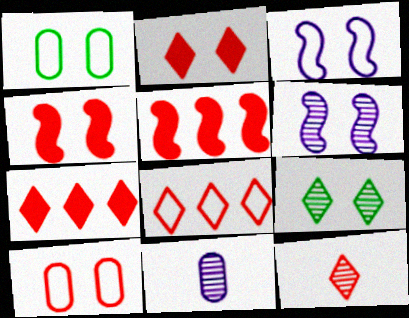[[1, 2, 6], 
[2, 8, 12], 
[5, 10, 12]]